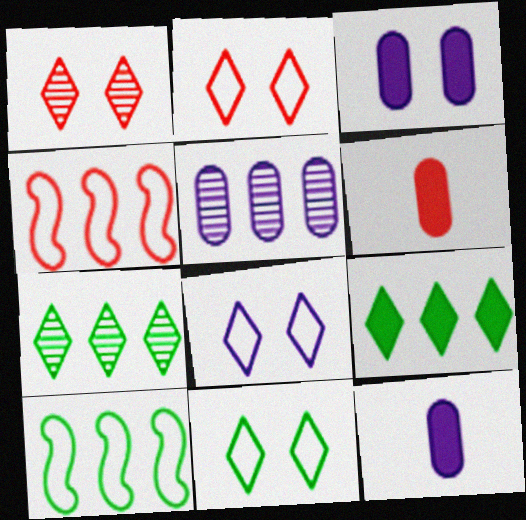[[1, 4, 6], 
[1, 10, 12], 
[2, 8, 11], 
[4, 5, 9]]